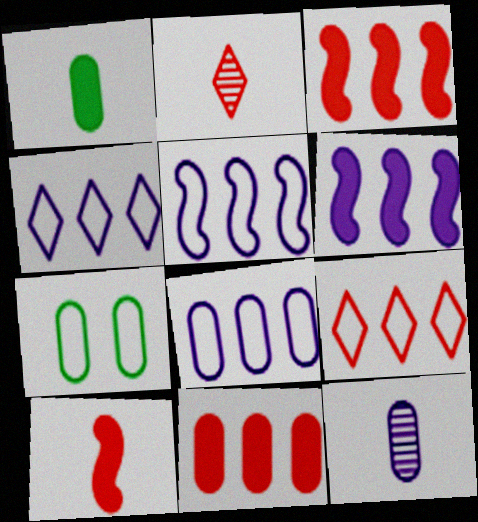[[2, 6, 7], 
[4, 5, 8], 
[7, 11, 12]]